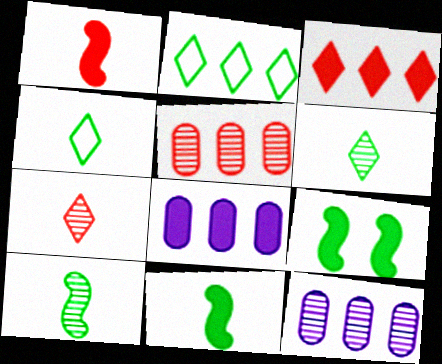[]